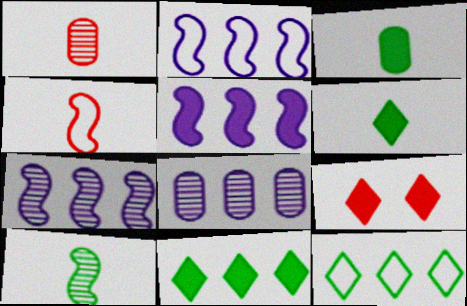[[2, 5, 7], 
[3, 5, 9]]